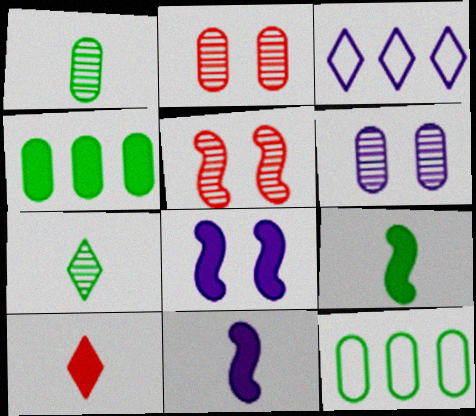[[2, 3, 9], 
[3, 6, 11], 
[4, 8, 10]]